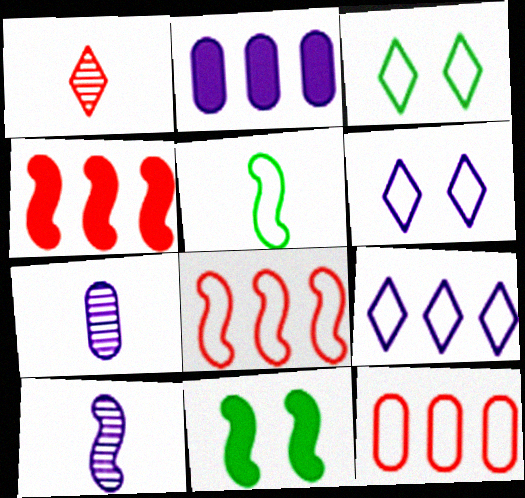[[2, 6, 10], 
[3, 4, 7], 
[5, 6, 12], 
[8, 10, 11]]